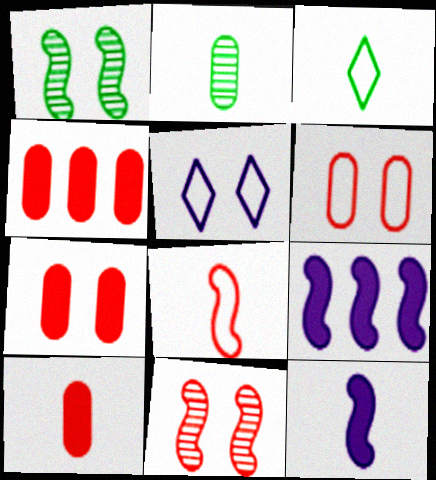[[1, 5, 7], 
[1, 8, 9], 
[4, 7, 10]]